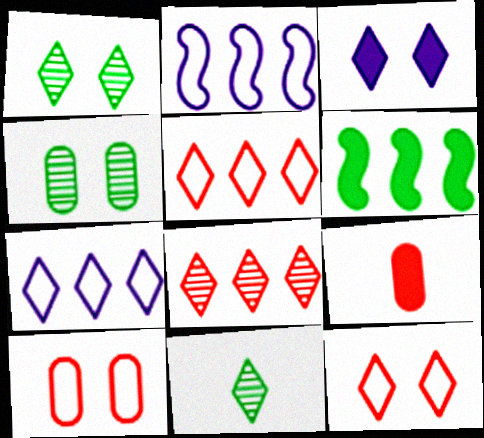[[1, 2, 9], 
[1, 3, 12], 
[3, 5, 11], 
[3, 6, 9]]